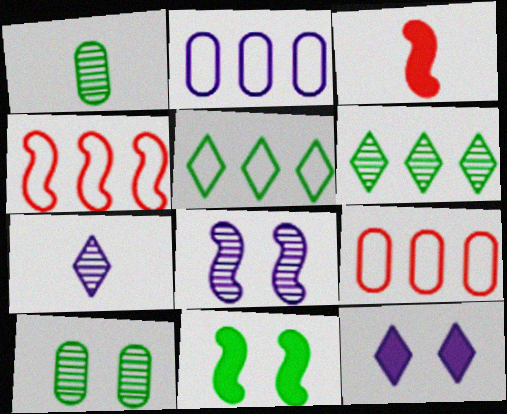[[1, 4, 12], 
[1, 5, 11], 
[2, 4, 5], 
[7, 9, 11]]